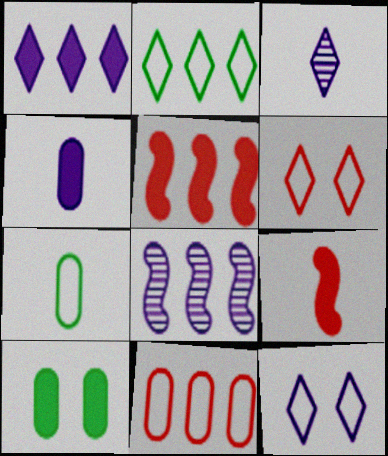[[1, 3, 12], 
[1, 9, 10], 
[3, 7, 9], 
[4, 8, 12]]